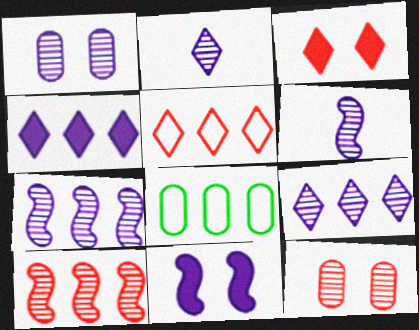[[1, 2, 7], 
[1, 6, 9], 
[3, 6, 8], 
[4, 8, 10]]